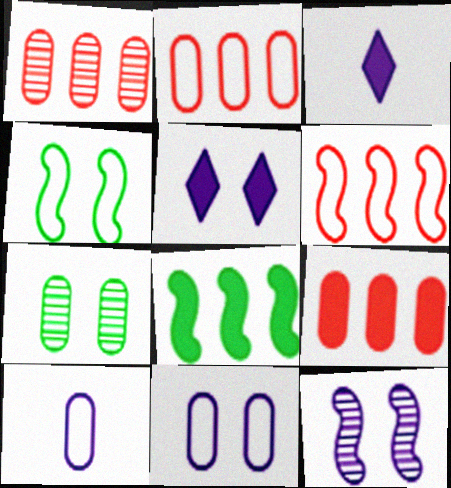[[1, 2, 9], 
[1, 3, 4], 
[3, 6, 7], 
[5, 11, 12], 
[7, 9, 10]]